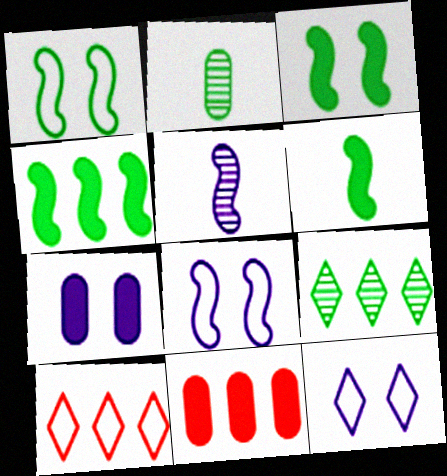[[3, 4, 6]]